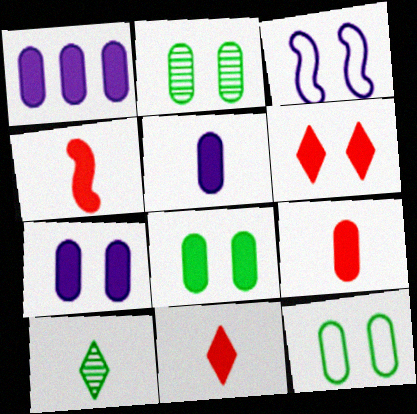[[1, 5, 7], 
[1, 8, 9], 
[2, 3, 6], 
[2, 8, 12], 
[4, 9, 11]]